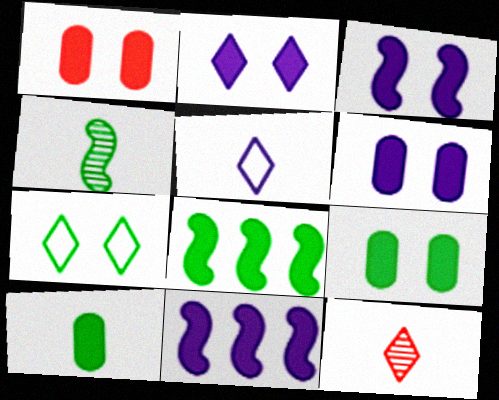[[1, 6, 9], 
[2, 3, 6]]